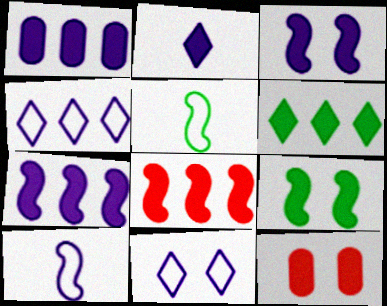[[1, 2, 3], 
[1, 6, 8]]